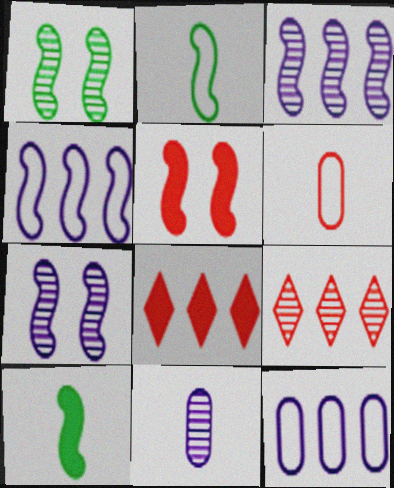[[1, 9, 11], 
[2, 3, 5], 
[5, 6, 9]]